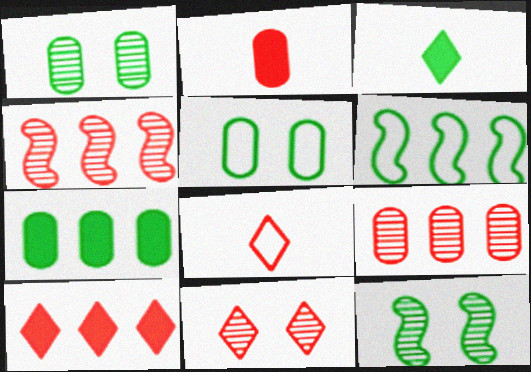[[1, 3, 6], 
[8, 10, 11]]